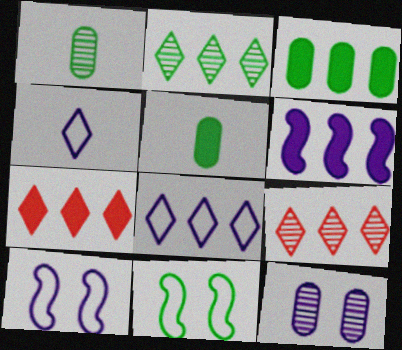[[1, 7, 10], 
[2, 5, 11], 
[2, 7, 8], 
[3, 6, 7], 
[4, 6, 12], 
[5, 9, 10]]